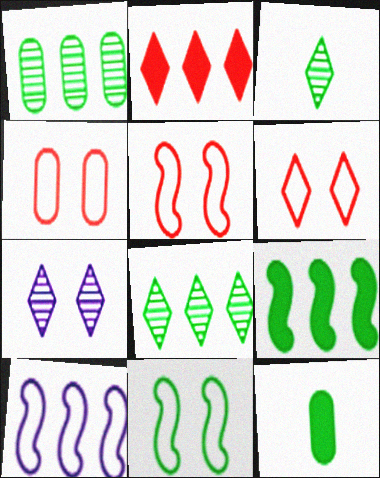[[1, 2, 10], 
[4, 5, 6], 
[8, 11, 12]]